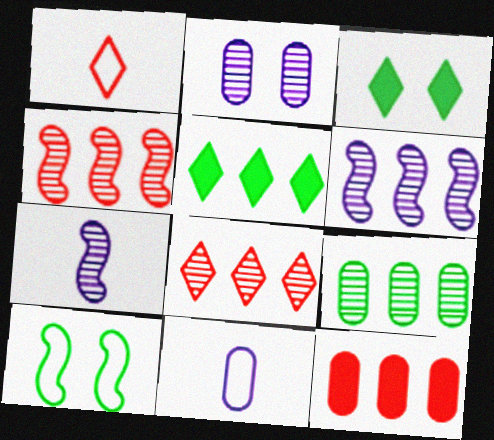[[3, 4, 11], 
[6, 8, 9]]